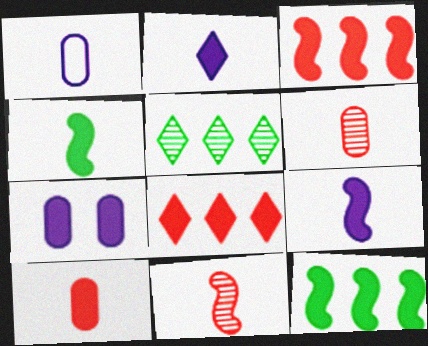[[2, 4, 10], 
[4, 7, 8]]